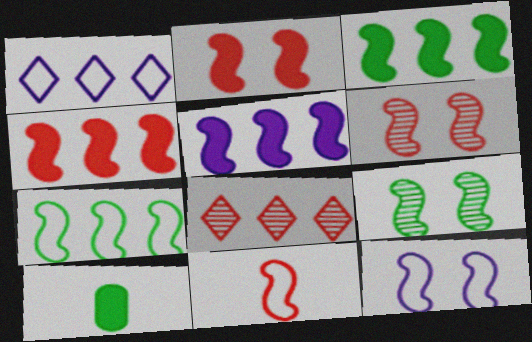[[1, 6, 10], 
[2, 9, 12], 
[3, 4, 5], 
[4, 6, 11], 
[5, 9, 11], 
[7, 11, 12], 
[8, 10, 12]]